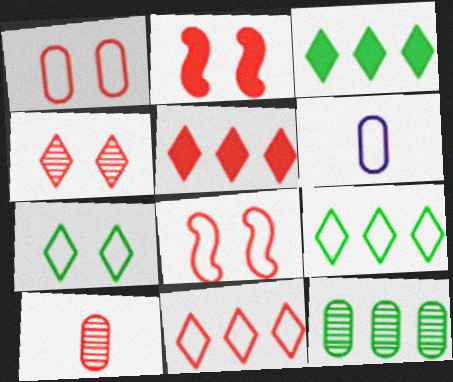[[1, 2, 4], 
[2, 10, 11], 
[5, 8, 10], 
[6, 8, 9]]